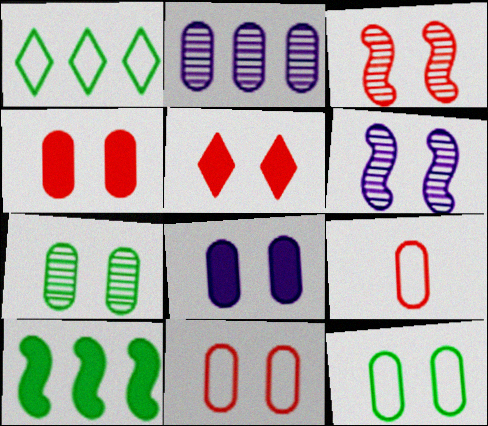[[3, 5, 11], 
[5, 6, 12], 
[7, 8, 11]]